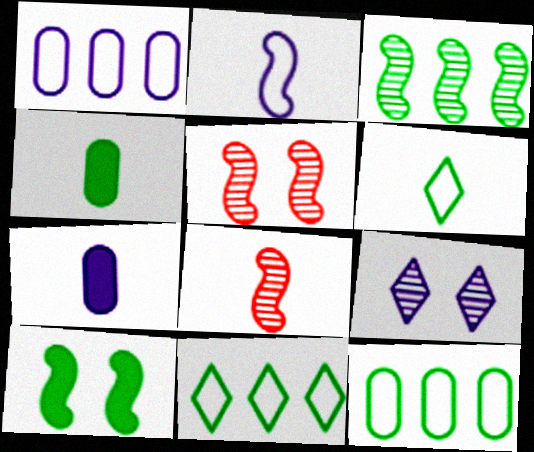[[5, 7, 11], 
[6, 7, 8]]